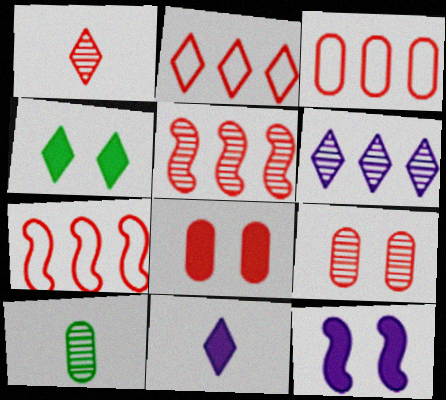[[1, 5, 9], 
[1, 7, 8], 
[2, 3, 7], 
[2, 10, 12], 
[4, 8, 12]]